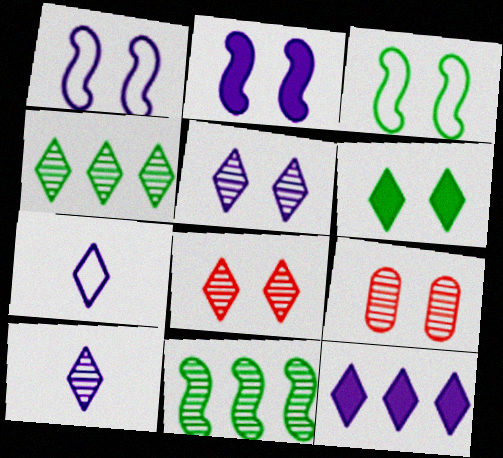[[1, 6, 9], 
[4, 8, 10], 
[5, 7, 12], 
[9, 10, 11]]